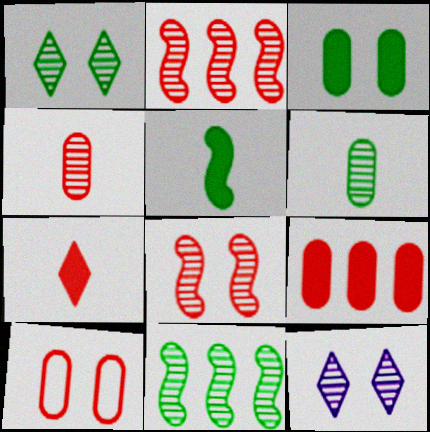[[1, 6, 11], 
[2, 6, 12], 
[2, 7, 10], 
[4, 9, 10], 
[4, 11, 12]]